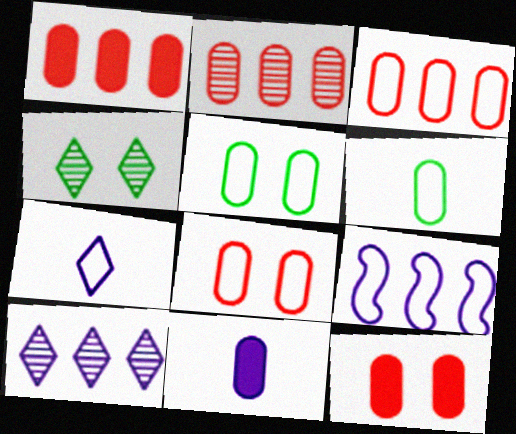[[1, 2, 3], 
[2, 5, 11]]